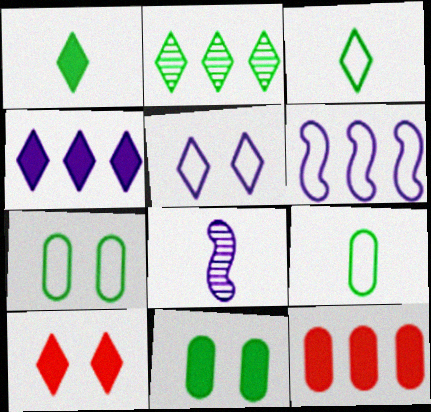[[1, 4, 10], 
[2, 6, 12]]